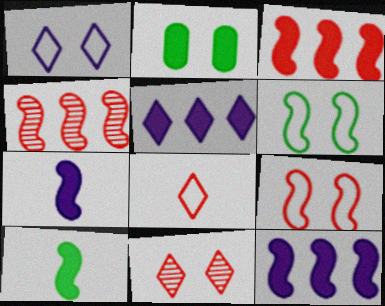[[4, 6, 7]]